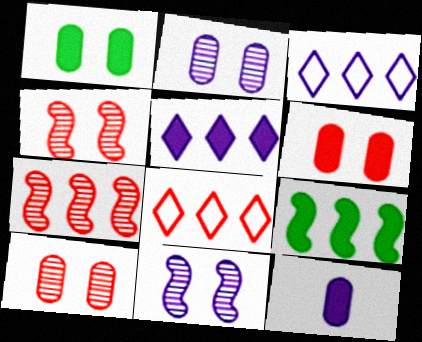[[3, 11, 12]]